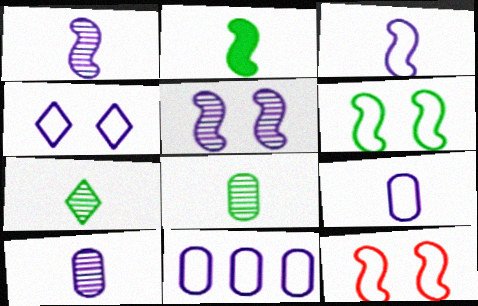[[3, 4, 11]]